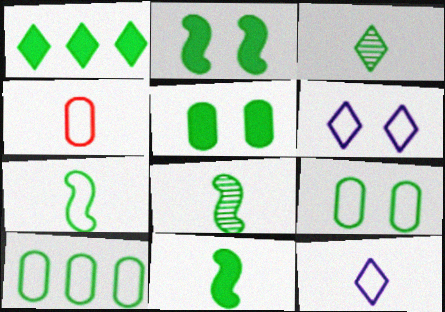[[1, 5, 11], 
[1, 8, 9], 
[2, 3, 10], 
[4, 7, 12], 
[7, 8, 11]]